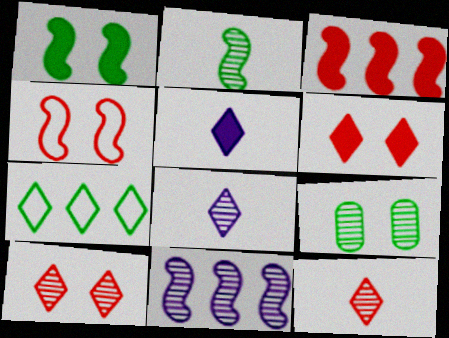[[5, 7, 10], 
[6, 7, 8], 
[9, 11, 12]]